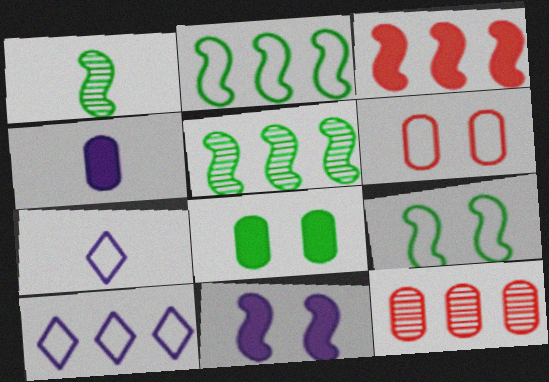[[2, 6, 7]]